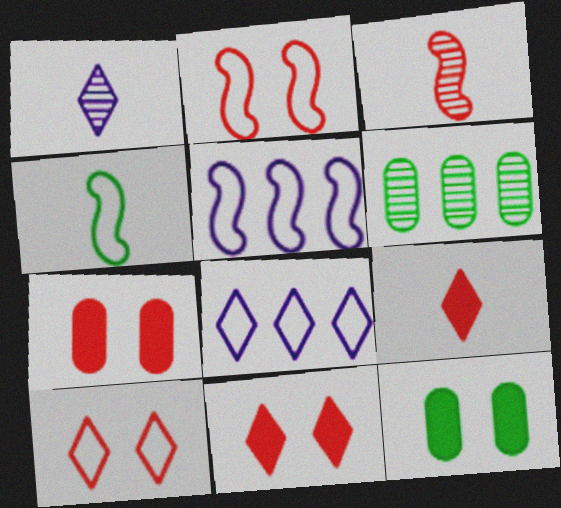[[2, 4, 5], 
[3, 8, 12]]